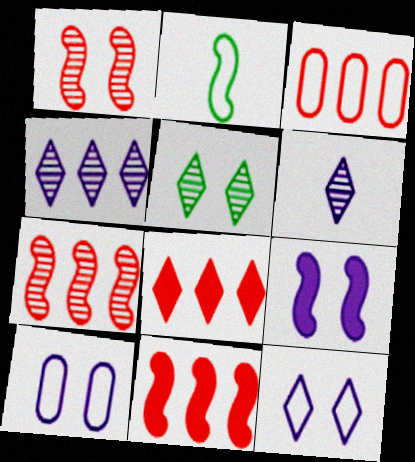[[2, 3, 12], 
[2, 7, 9], 
[3, 7, 8]]